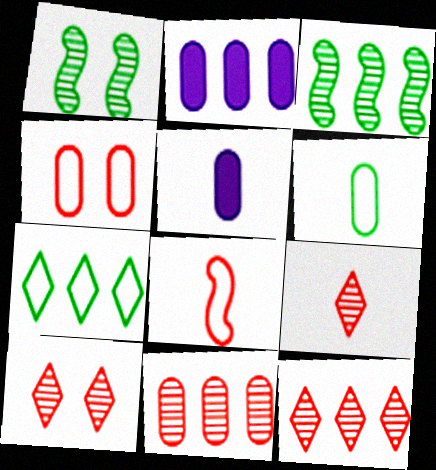[[9, 10, 12]]